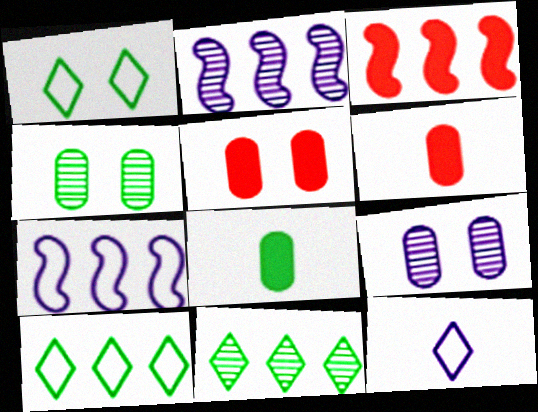[[1, 2, 6], 
[3, 4, 12]]